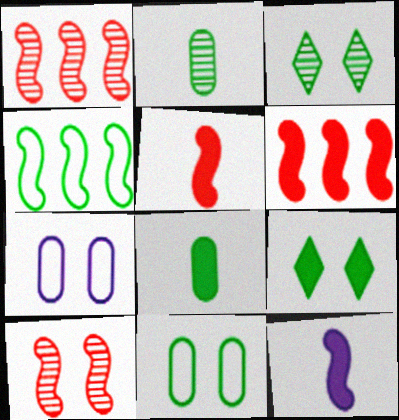[[2, 4, 9], 
[3, 4, 8], 
[4, 10, 12], 
[7, 9, 10]]